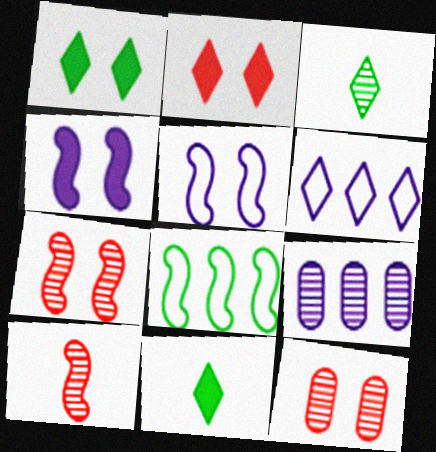[[1, 5, 12], 
[2, 3, 6], 
[3, 7, 9], 
[4, 8, 10]]